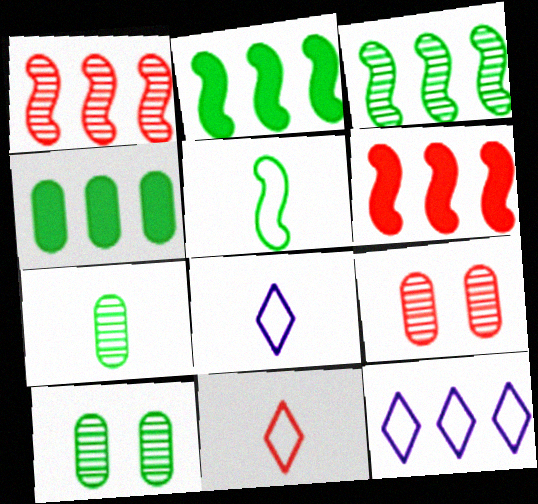[[1, 4, 12], 
[2, 8, 9], 
[6, 8, 10], 
[6, 9, 11]]